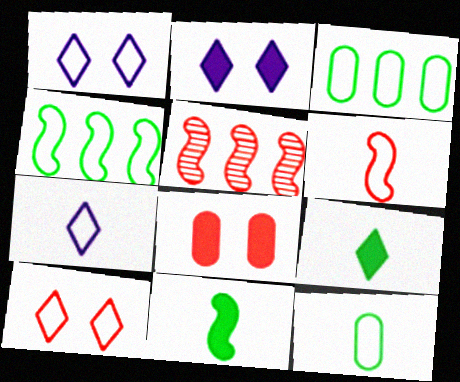[[1, 3, 6], 
[2, 5, 12], 
[6, 7, 12]]